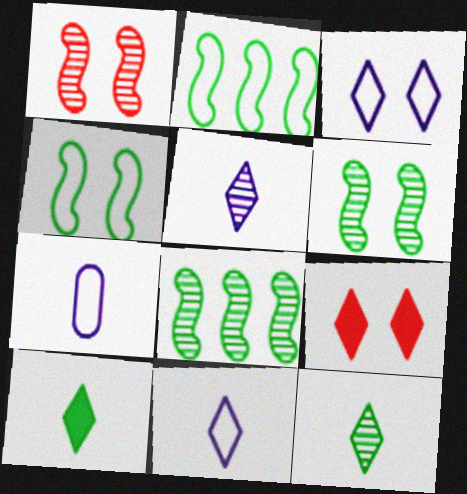[[7, 8, 9]]